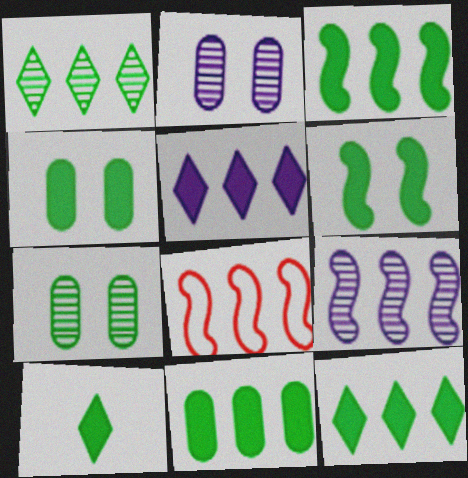[[2, 8, 10], 
[3, 4, 10], 
[3, 8, 9], 
[3, 11, 12], 
[6, 10, 11]]